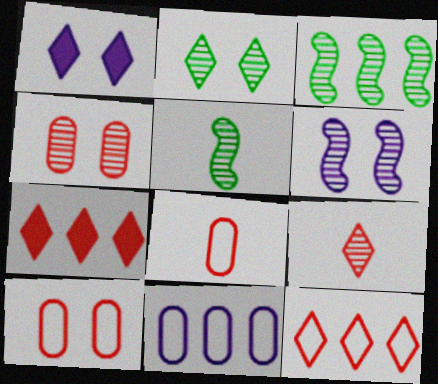[[1, 3, 8], 
[2, 4, 6], 
[3, 7, 11]]